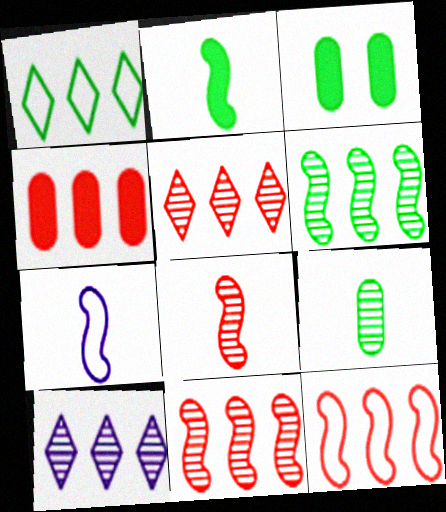[[2, 7, 8], 
[3, 5, 7], 
[4, 5, 12]]